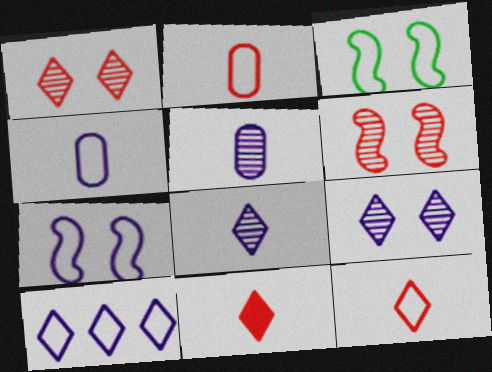[[2, 3, 10], 
[4, 7, 10]]